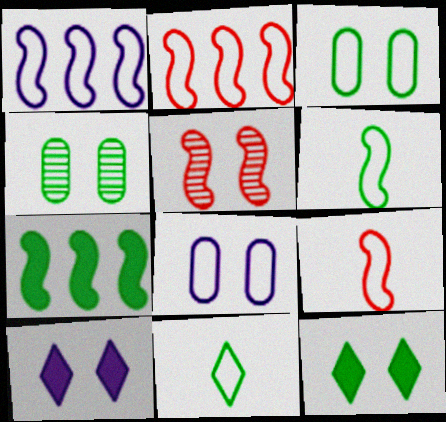[[2, 8, 11], 
[3, 5, 10], 
[4, 7, 11], 
[5, 8, 12]]